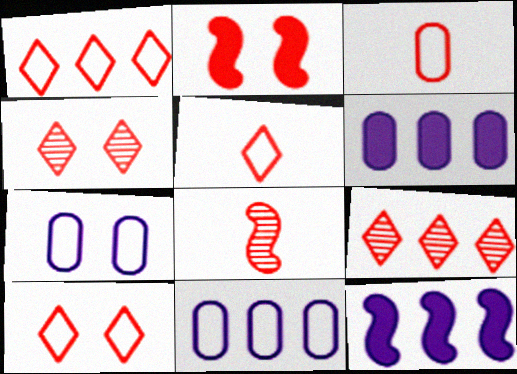[[1, 5, 10], 
[2, 3, 9]]